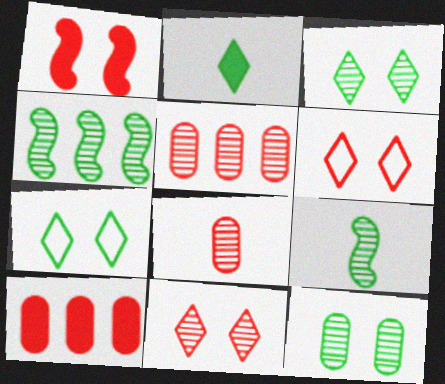[]